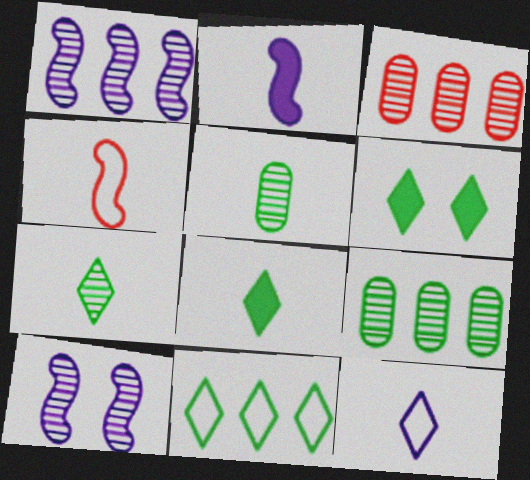[[3, 7, 10], 
[6, 7, 11]]